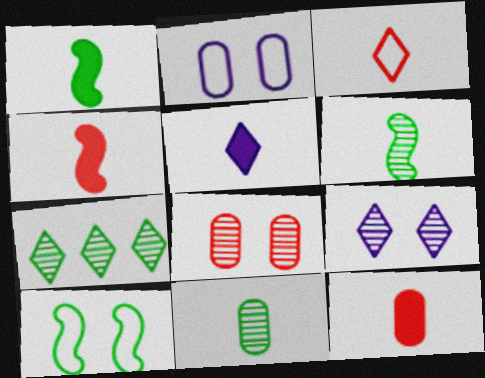[[1, 5, 12], 
[2, 4, 7]]